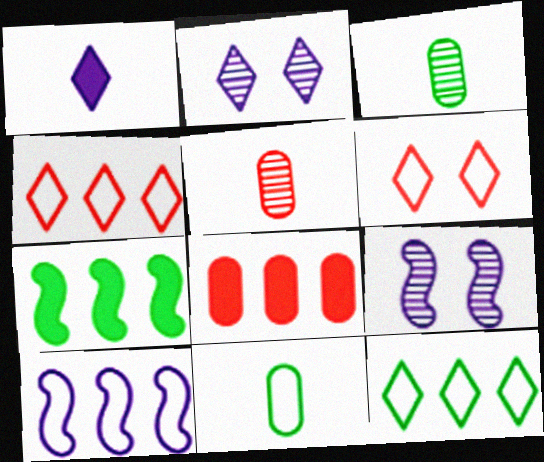[[6, 10, 11]]